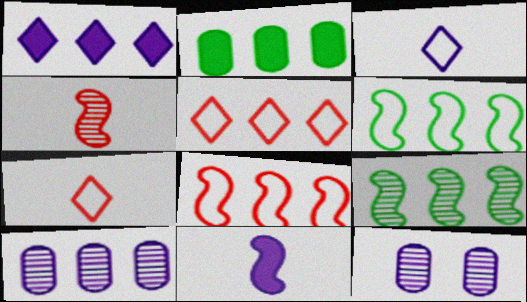[]